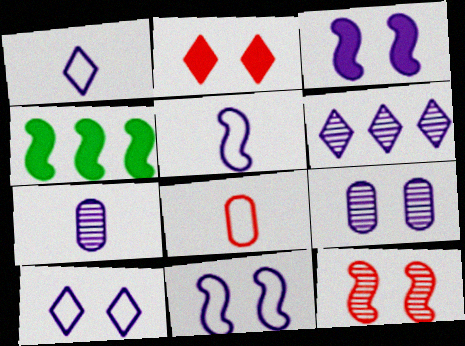[[3, 9, 10], 
[4, 5, 12]]